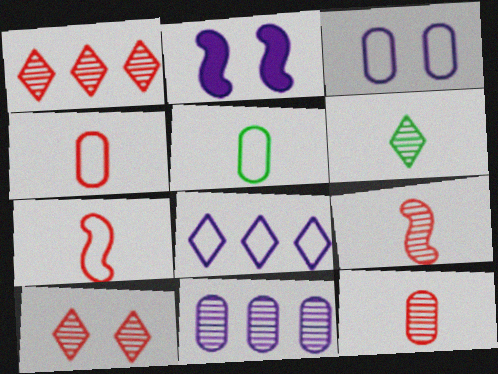[[1, 2, 5]]